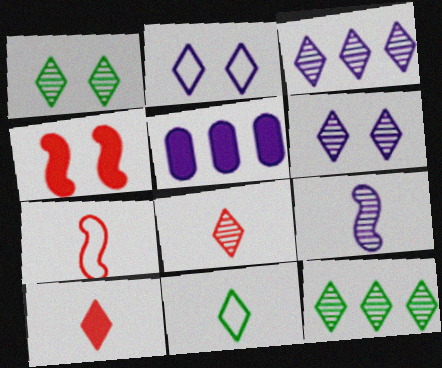[[1, 3, 8], 
[1, 5, 7], 
[2, 5, 9], 
[2, 10, 12], 
[6, 8, 12]]